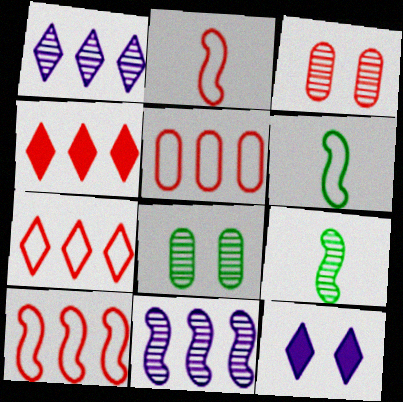[[1, 3, 9], 
[2, 3, 4], 
[5, 7, 10], 
[5, 9, 12]]